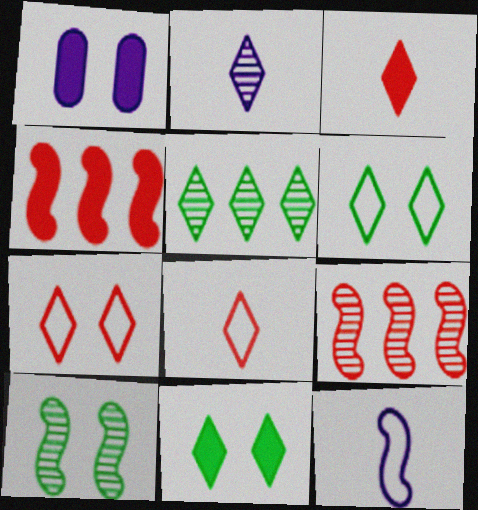[[1, 7, 10], 
[4, 10, 12]]